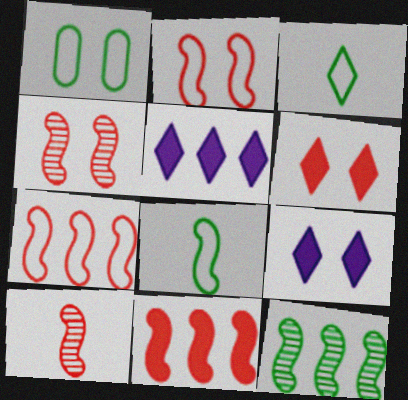[[1, 4, 9], 
[1, 5, 10], 
[2, 10, 11]]